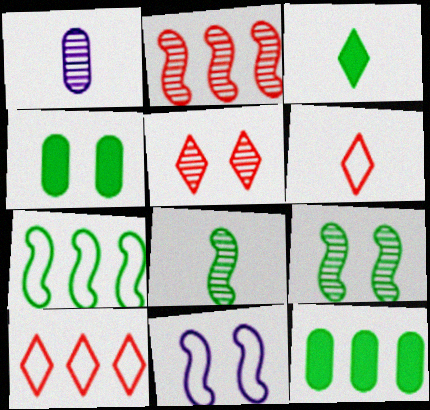[[4, 5, 11]]